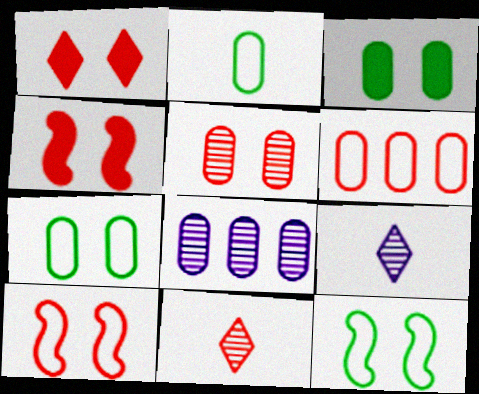[[1, 5, 10], 
[4, 6, 11]]